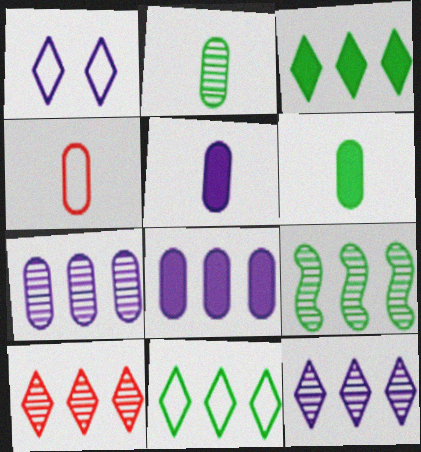[[2, 4, 5], 
[7, 9, 10]]